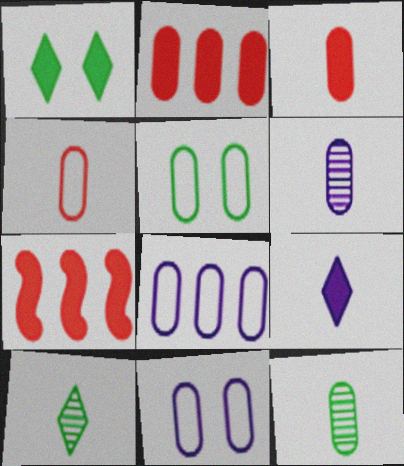[[2, 5, 6], 
[2, 11, 12], 
[4, 5, 8], 
[7, 10, 11]]